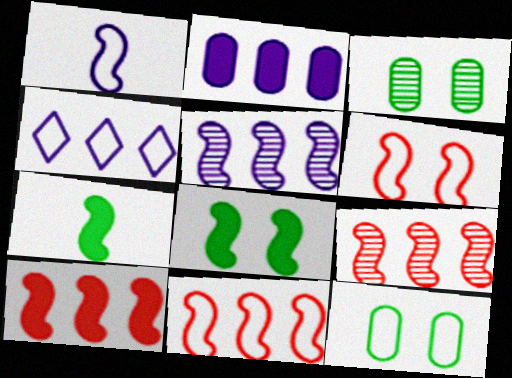[[1, 8, 9], 
[2, 4, 5], 
[5, 6, 7], 
[9, 10, 11]]